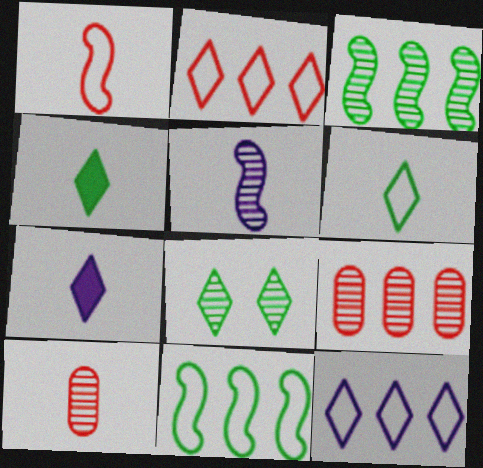[[2, 7, 8], 
[5, 8, 9]]